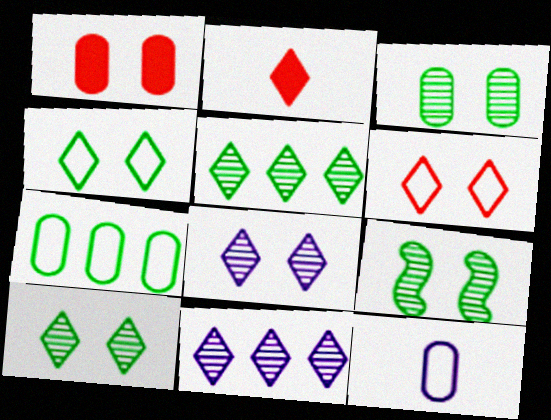[[2, 4, 11], 
[3, 9, 10]]